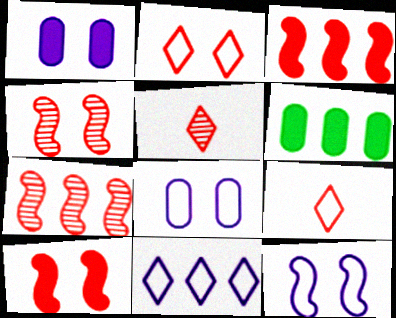[[5, 6, 12], 
[6, 7, 11]]